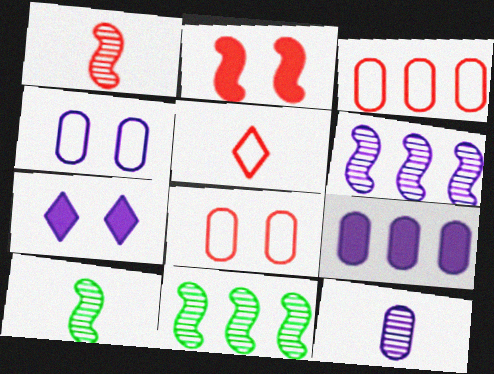[[3, 7, 10], 
[4, 9, 12]]